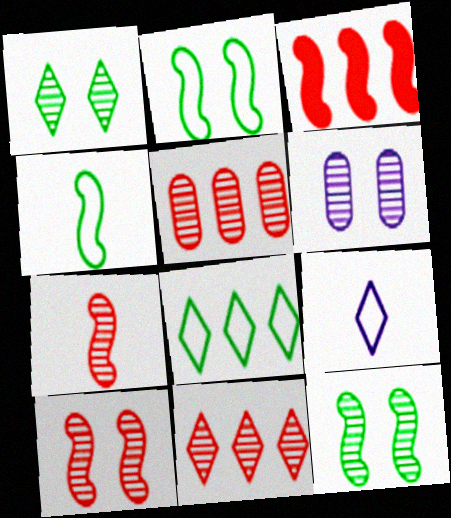[[1, 6, 10]]